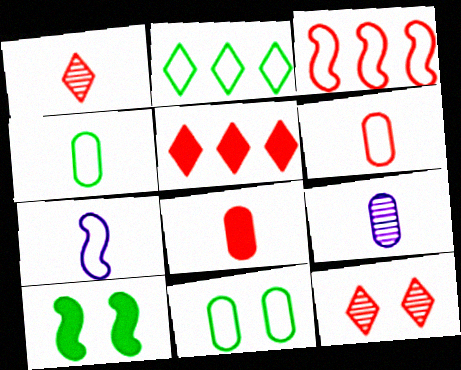[[3, 8, 12], 
[4, 8, 9]]